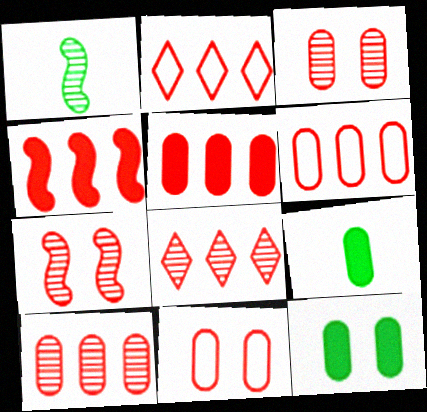[[2, 4, 10], 
[4, 6, 8], 
[5, 6, 10]]